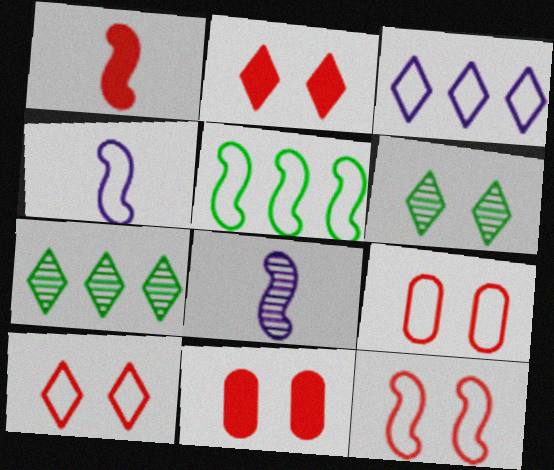[[4, 5, 12], 
[4, 7, 11], 
[9, 10, 12]]